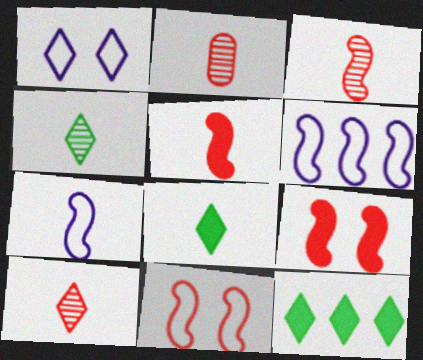[[1, 10, 12], 
[2, 3, 10], 
[2, 7, 8]]